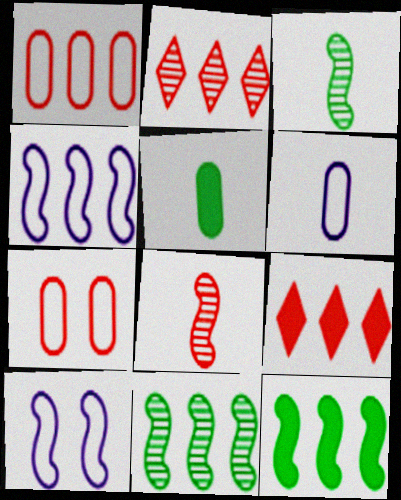[[2, 5, 10], 
[7, 8, 9], 
[8, 10, 12]]